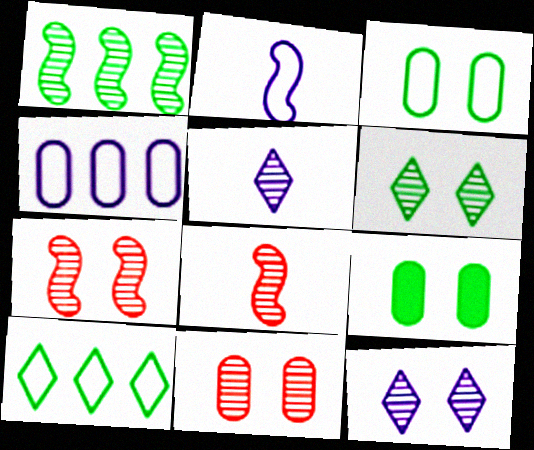[[1, 5, 11]]